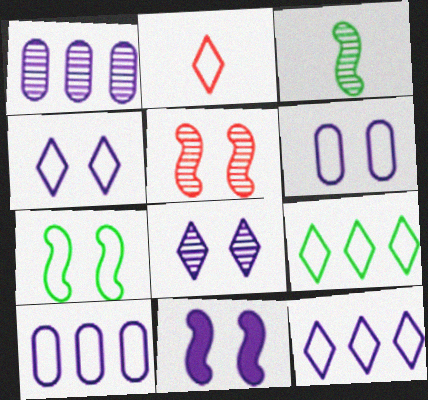[[2, 4, 9], 
[2, 7, 10], 
[5, 7, 11], 
[6, 8, 11]]